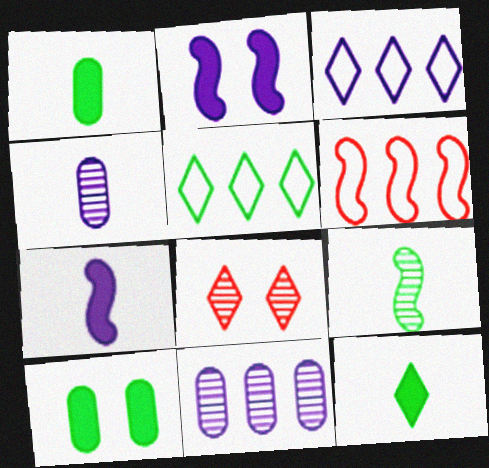[[2, 3, 4], 
[2, 6, 9], 
[3, 8, 12], 
[5, 9, 10], 
[8, 9, 11]]